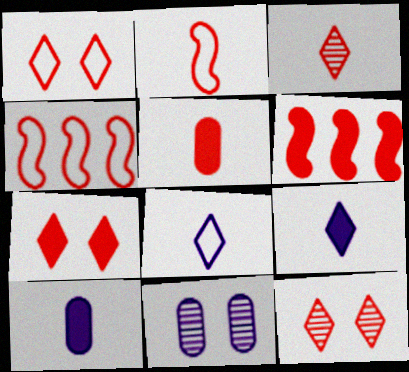[[1, 7, 12], 
[2, 3, 5], 
[4, 5, 12], 
[5, 6, 7]]